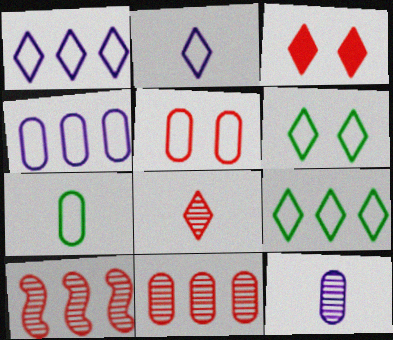[[4, 5, 7]]